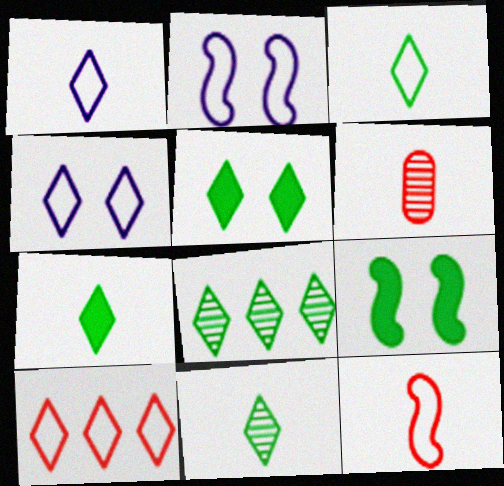[[3, 4, 10], 
[3, 5, 8], 
[3, 7, 11]]